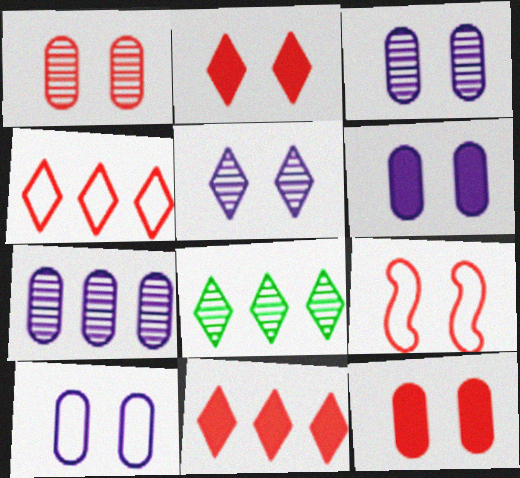[[1, 2, 9], 
[3, 6, 10]]